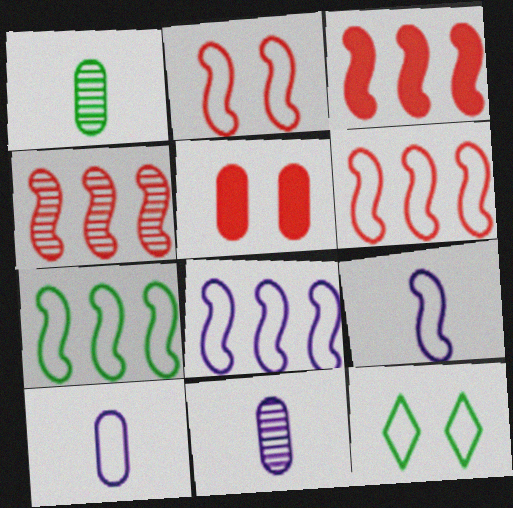[[2, 7, 9], 
[3, 4, 6], 
[3, 11, 12], 
[6, 7, 8], 
[6, 10, 12]]